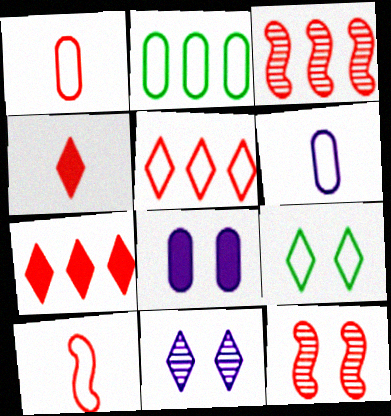[[1, 7, 12], 
[8, 9, 12]]